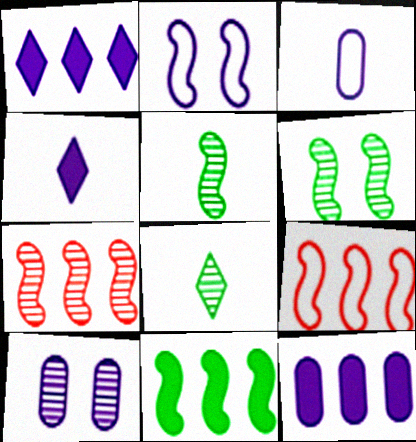[[3, 10, 12], 
[7, 8, 10]]